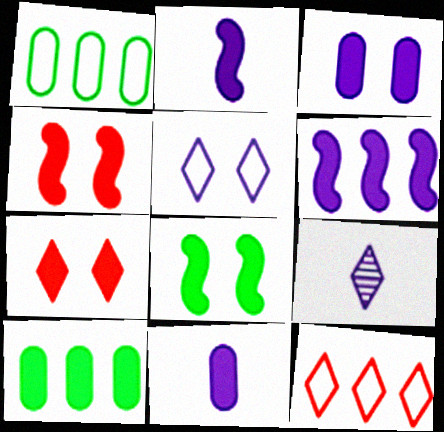[[1, 4, 9], 
[2, 7, 10], 
[3, 7, 8]]